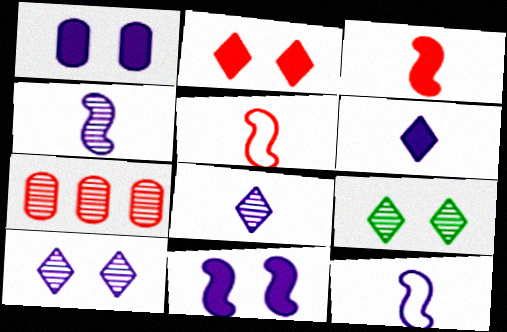[[2, 5, 7], 
[4, 7, 9]]